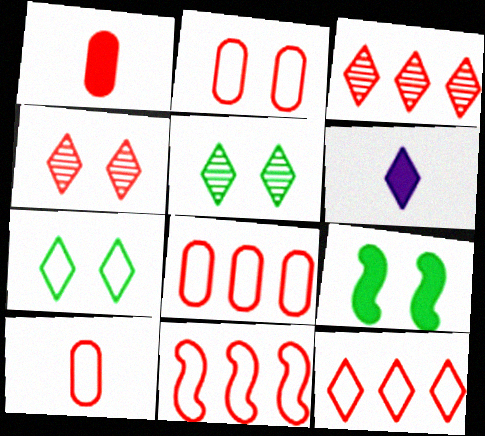[[1, 4, 11], 
[2, 8, 10], 
[3, 6, 7], 
[5, 6, 12], 
[8, 11, 12]]